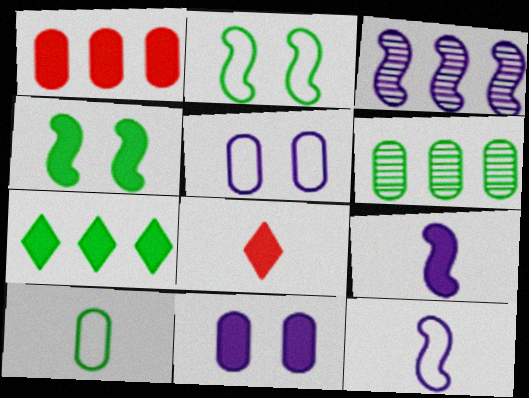[]